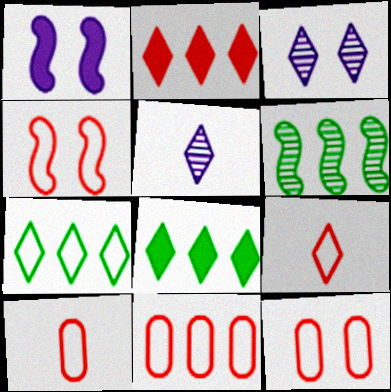[[3, 8, 9], 
[4, 9, 11], 
[10, 11, 12]]